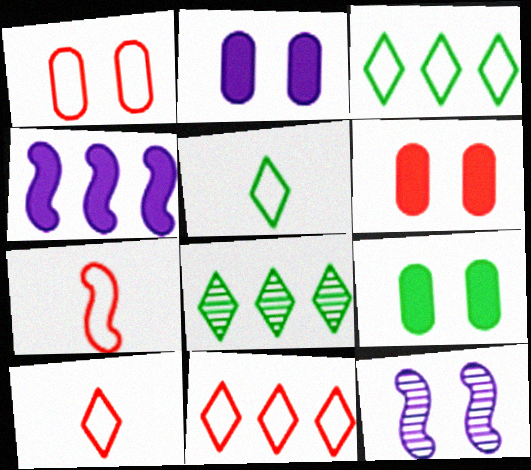[[1, 7, 11], 
[2, 6, 9], 
[2, 7, 8]]